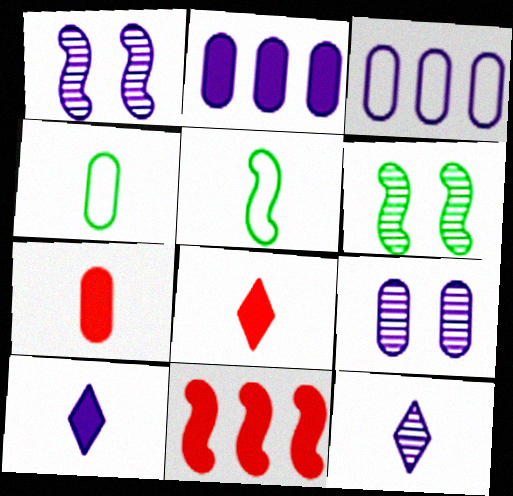[[1, 3, 10], 
[1, 5, 11], 
[3, 6, 8], 
[5, 7, 12]]